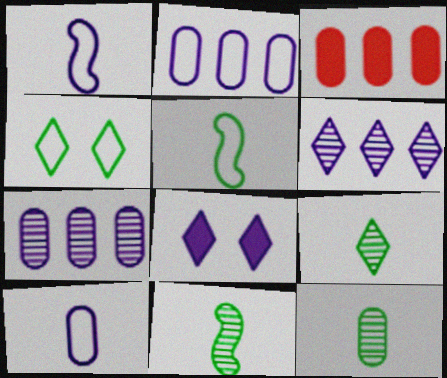[[1, 7, 8], 
[9, 11, 12]]